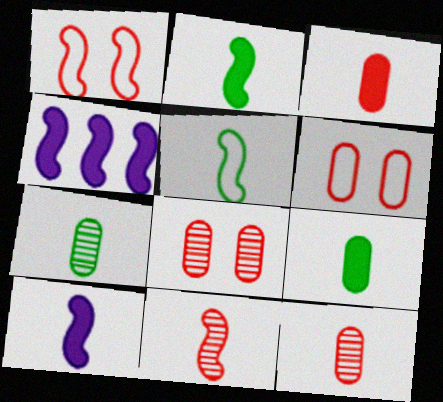[[5, 10, 11]]